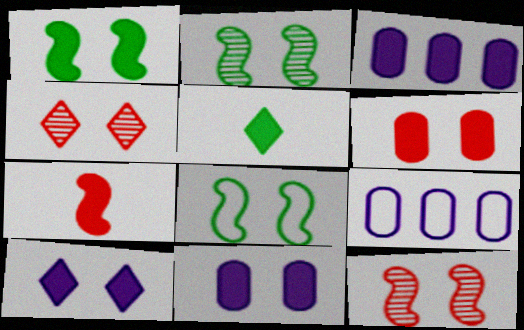[[1, 2, 8], 
[1, 6, 10], 
[4, 8, 11], 
[5, 9, 12]]